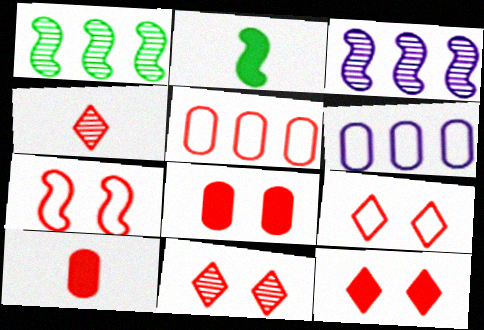[[2, 3, 7], 
[2, 6, 11], 
[7, 8, 11], 
[9, 11, 12]]